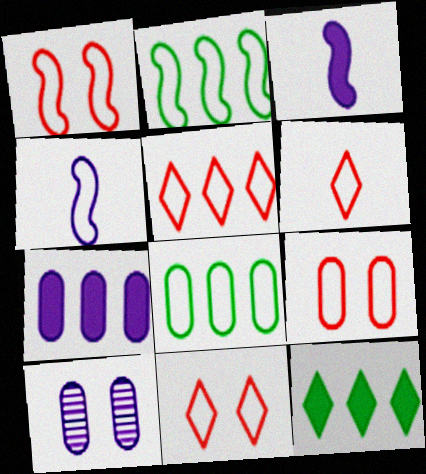[[1, 2, 4], 
[1, 9, 11], 
[4, 8, 11], 
[5, 6, 11]]